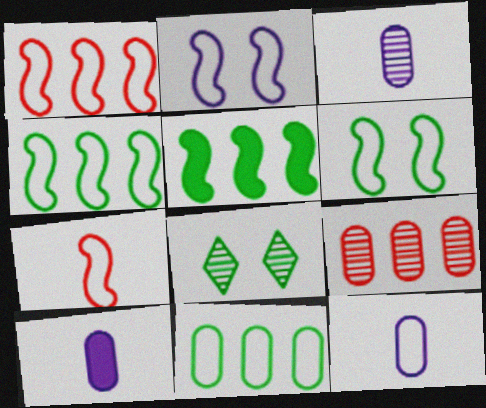[[1, 8, 10], 
[2, 4, 7], 
[3, 10, 12]]